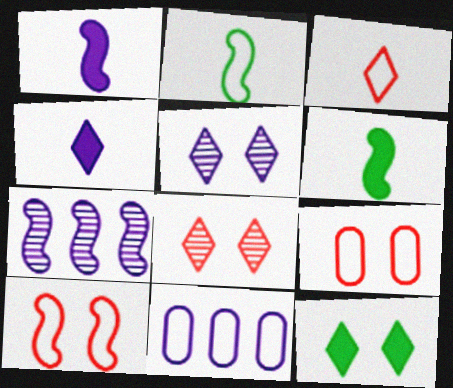[[1, 5, 11], 
[6, 7, 10], 
[6, 8, 11]]